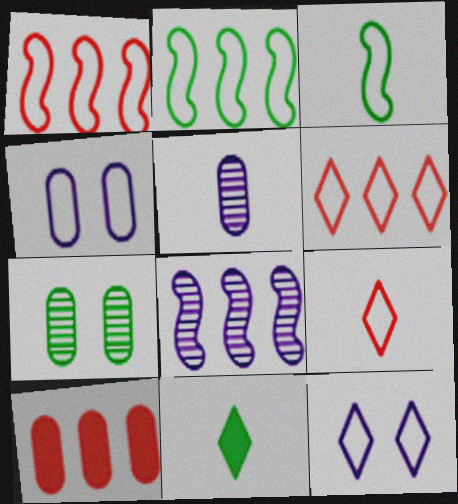[[2, 4, 9], 
[2, 7, 11], 
[3, 4, 6]]